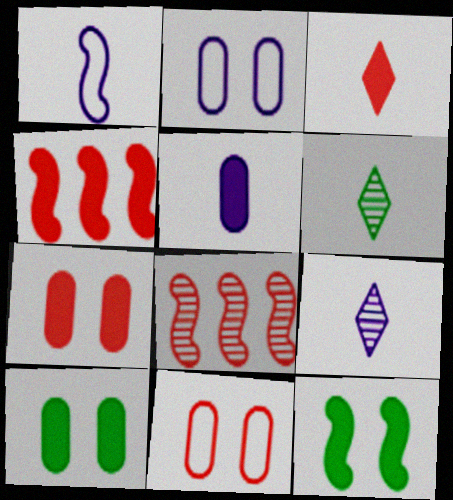[[1, 5, 9], 
[1, 8, 12], 
[2, 4, 6], 
[3, 4, 7], 
[3, 8, 11]]